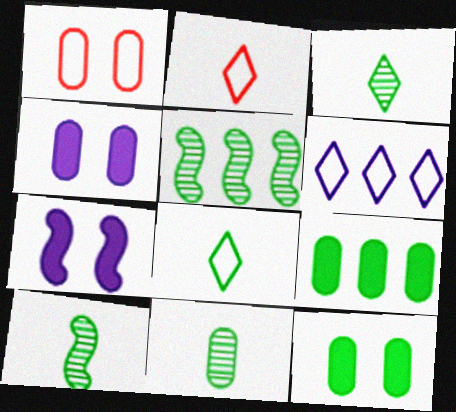[[2, 4, 5], 
[3, 10, 11], 
[5, 8, 12]]